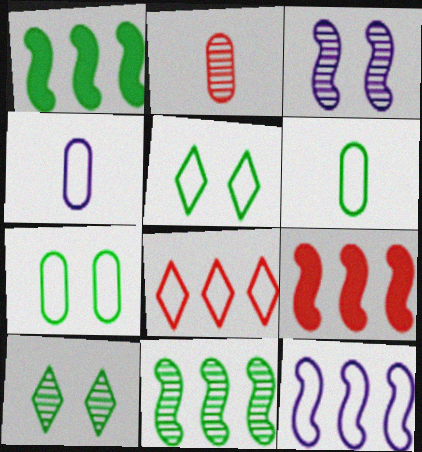[[1, 6, 10], 
[4, 9, 10], 
[9, 11, 12]]